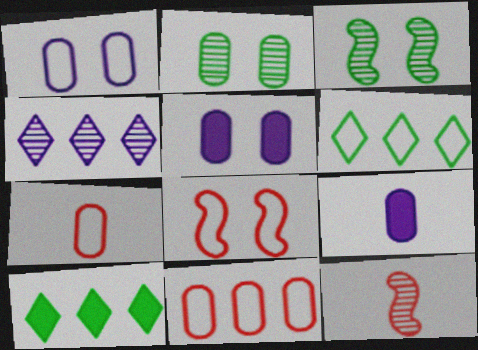[[1, 10, 12], 
[2, 4, 12], 
[2, 9, 11], 
[5, 6, 12]]